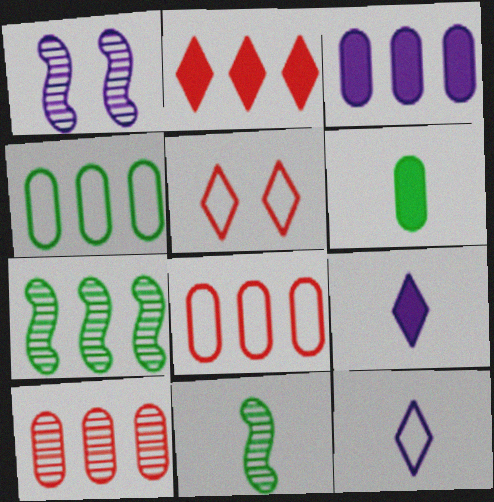[[1, 3, 12], 
[3, 4, 10], 
[3, 5, 11]]